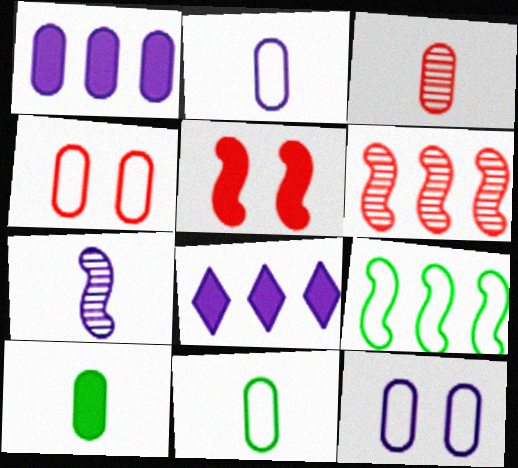[[2, 3, 10], 
[5, 7, 9], 
[5, 8, 10], 
[7, 8, 12]]